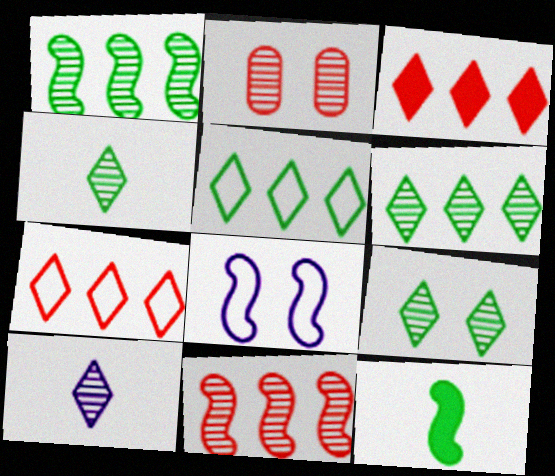[[1, 2, 10], 
[4, 6, 9], 
[8, 11, 12]]